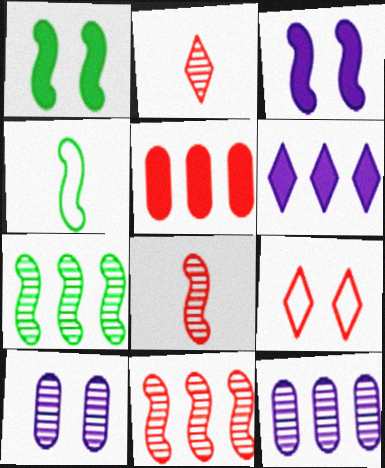[[1, 4, 7], 
[1, 9, 10], 
[2, 7, 10], 
[3, 4, 11], 
[5, 8, 9]]